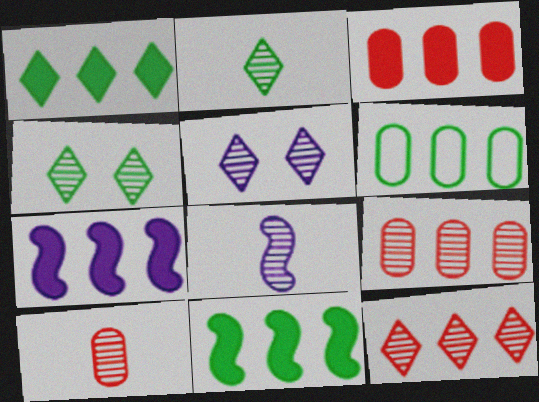[[1, 3, 7], 
[2, 5, 12], 
[2, 8, 10], 
[4, 8, 9], 
[6, 7, 12]]